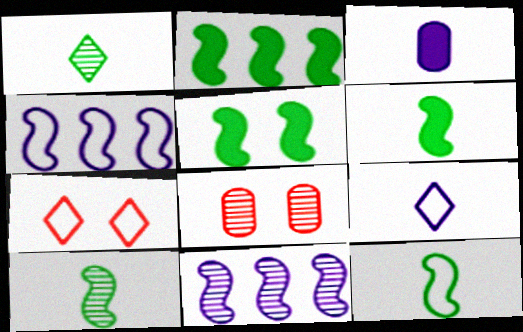[[1, 8, 11], 
[2, 5, 6], 
[2, 8, 9], 
[6, 10, 12]]